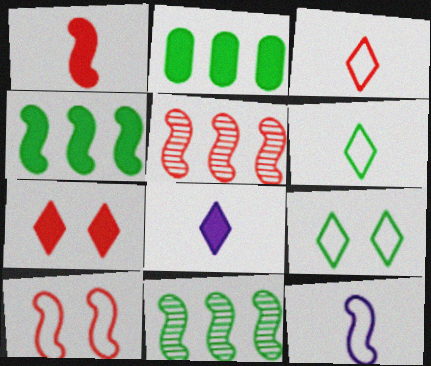[[1, 5, 10]]